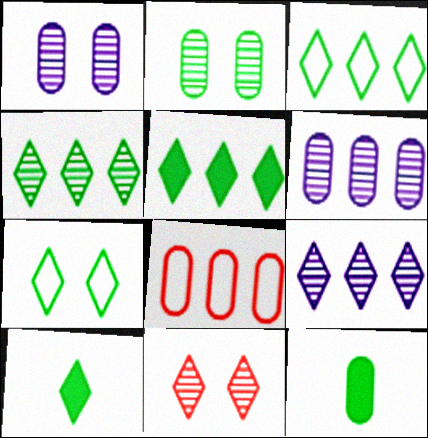[[1, 8, 12], 
[3, 4, 5], 
[4, 7, 10]]